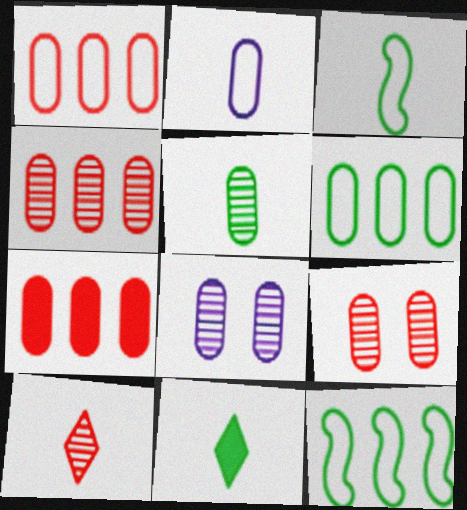[[1, 4, 7], 
[3, 5, 11], 
[4, 5, 8]]